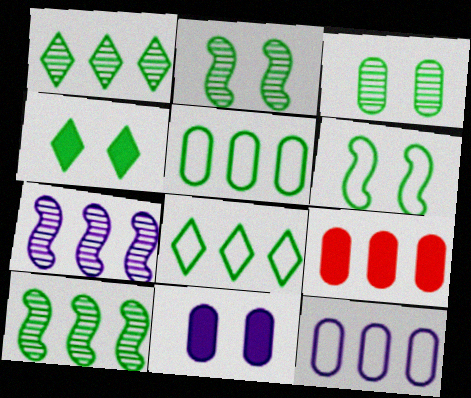[[3, 4, 6], 
[7, 8, 9]]